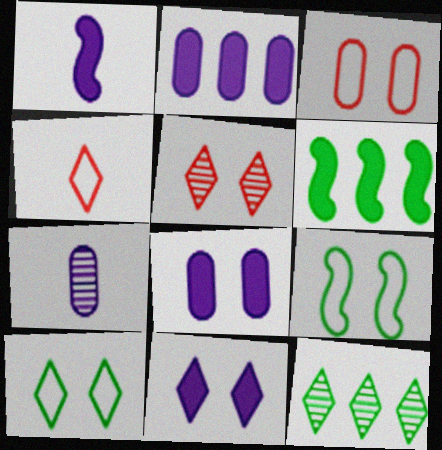[[1, 2, 11], 
[1, 3, 12], 
[4, 11, 12], 
[5, 8, 9], 
[5, 10, 11]]